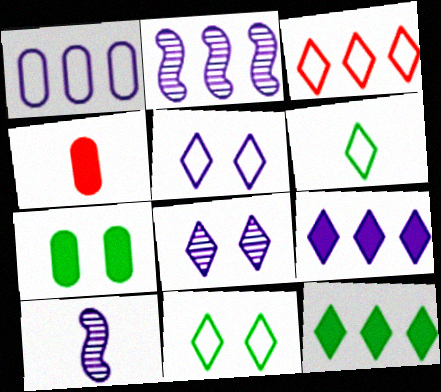[[1, 2, 9], 
[2, 4, 11], 
[3, 5, 6], 
[3, 7, 10], 
[4, 6, 10]]